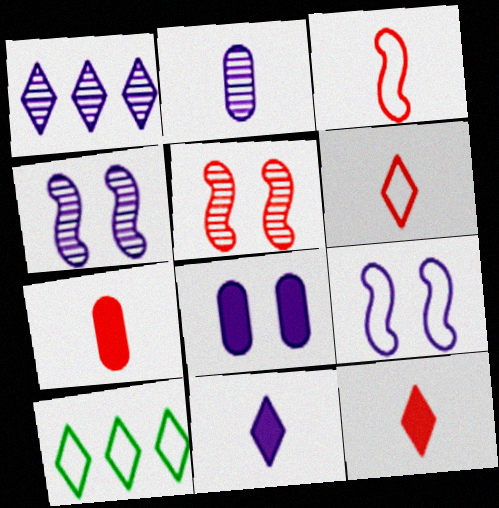[[1, 2, 4], 
[4, 7, 10]]